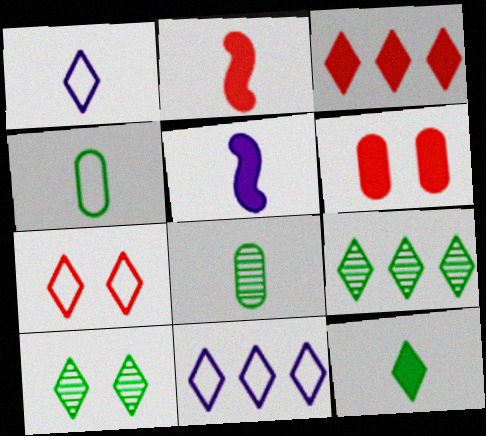[[1, 2, 8], 
[1, 3, 10], 
[2, 3, 6], 
[3, 9, 11]]